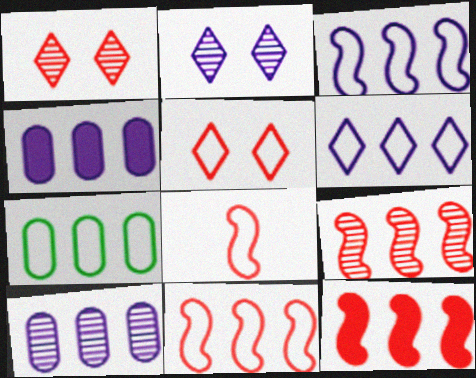[[6, 7, 11], 
[9, 11, 12]]